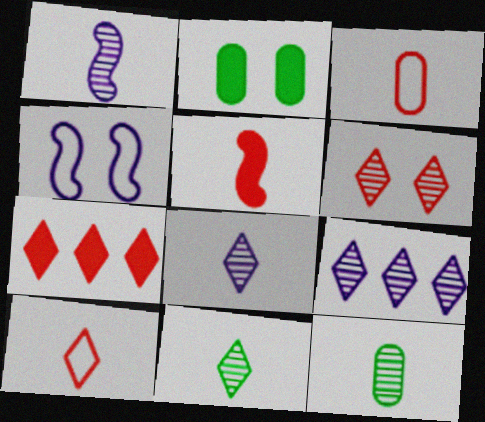[[2, 4, 6], 
[4, 7, 12], 
[6, 7, 10], 
[6, 9, 11]]